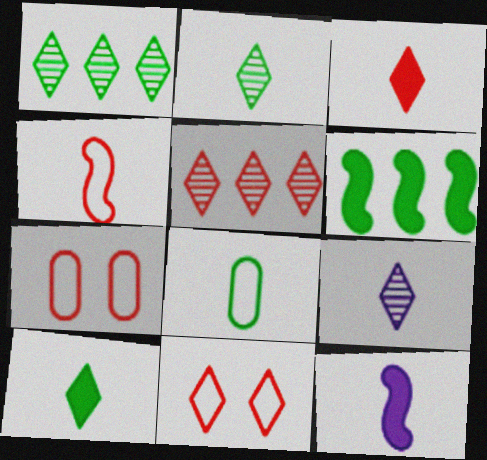[[1, 7, 12], 
[3, 5, 11], 
[6, 7, 9]]